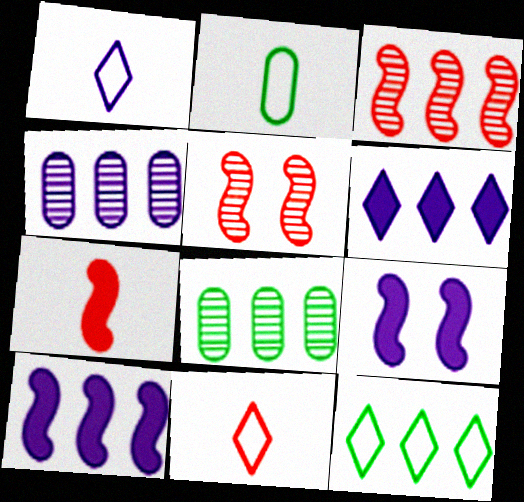[[1, 4, 9], 
[2, 5, 6], 
[8, 9, 11]]